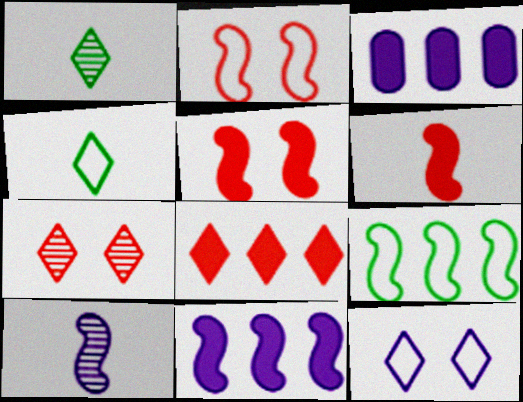[[1, 2, 3], 
[1, 8, 12], 
[3, 10, 12], 
[5, 9, 10]]